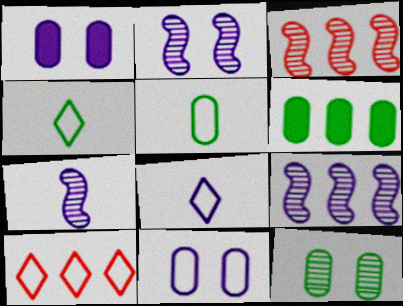[[1, 3, 4], 
[1, 8, 9], 
[2, 7, 9], 
[5, 6, 12], 
[6, 9, 10]]